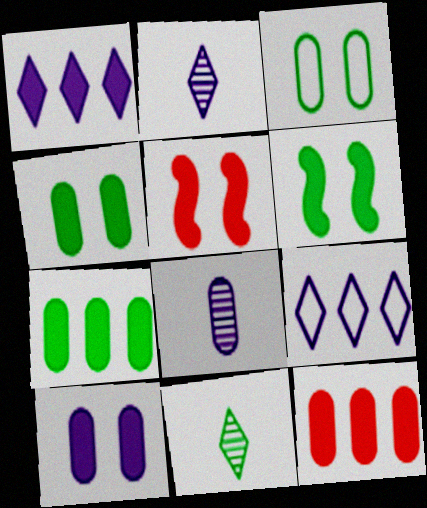[[3, 8, 12]]